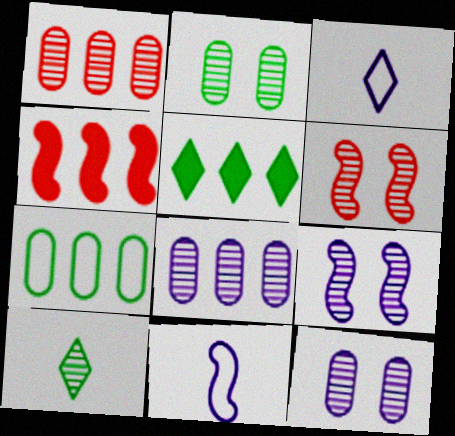[[1, 9, 10], 
[2, 3, 4], 
[6, 8, 10]]